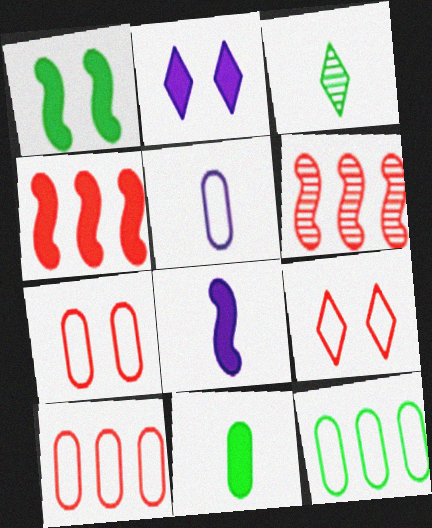[[1, 3, 12], 
[1, 4, 8], 
[2, 4, 11], 
[5, 7, 12]]